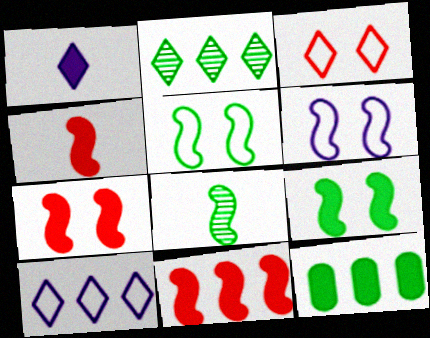[[1, 2, 3], 
[1, 7, 12], 
[4, 7, 11], 
[6, 8, 11]]